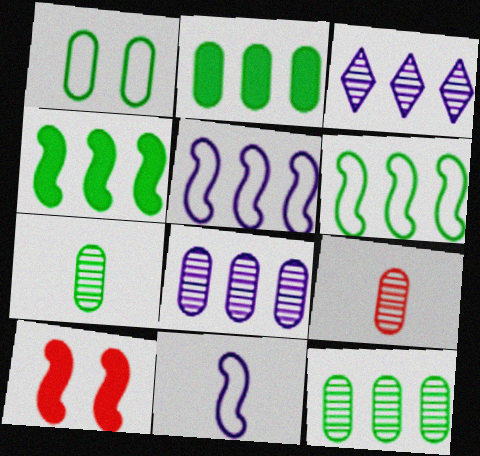[[1, 2, 7]]